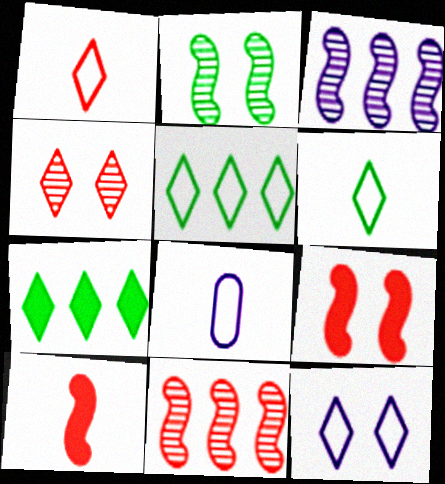[[1, 5, 12]]